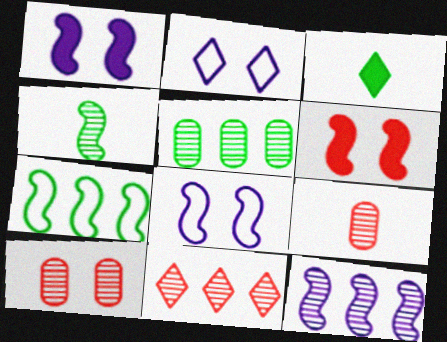[[2, 3, 11], 
[5, 11, 12]]